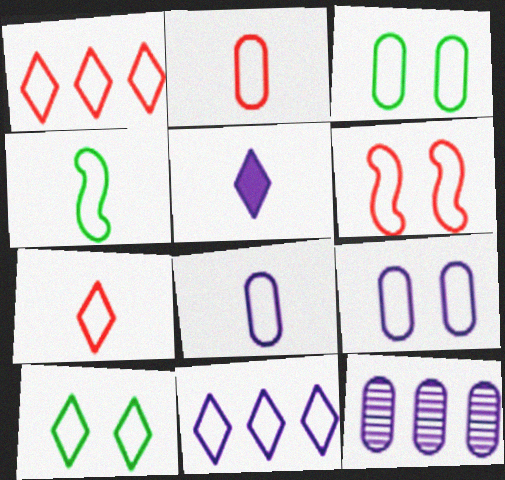[[1, 2, 6], 
[1, 4, 9], 
[4, 7, 8], 
[6, 9, 10], 
[7, 10, 11]]